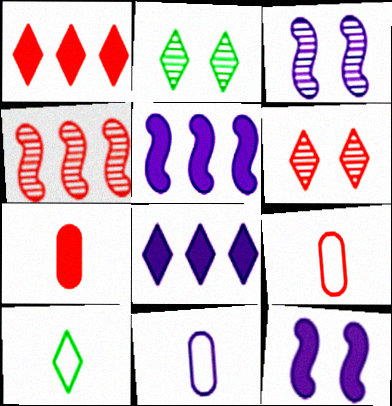[[2, 5, 9], 
[3, 8, 11], 
[6, 8, 10]]